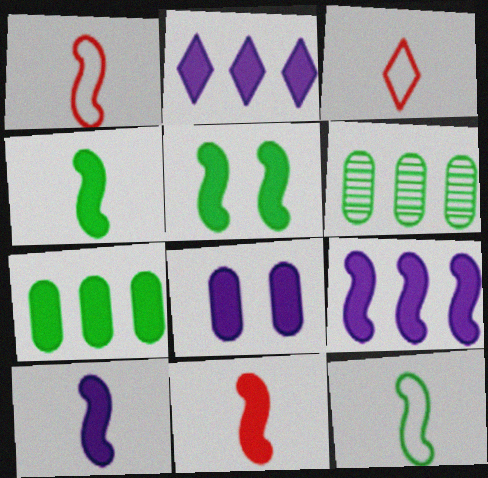[[2, 8, 10], 
[4, 10, 11], 
[5, 9, 11]]